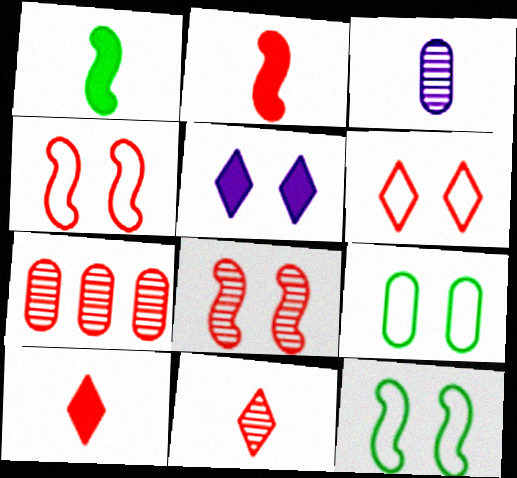[[2, 6, 7], 
[4, 7, 10], 
[5, 8, 9], 
[7, 8, 11]]